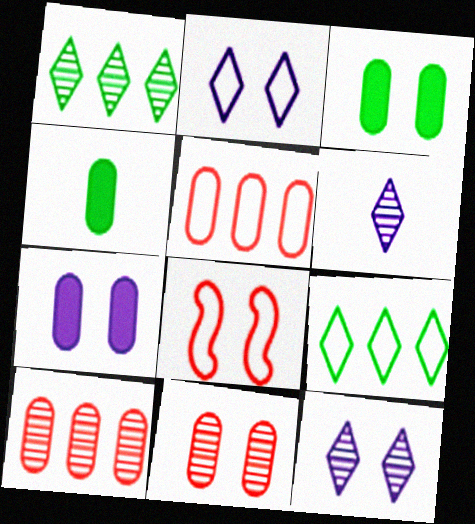[[3, 8, 12]]